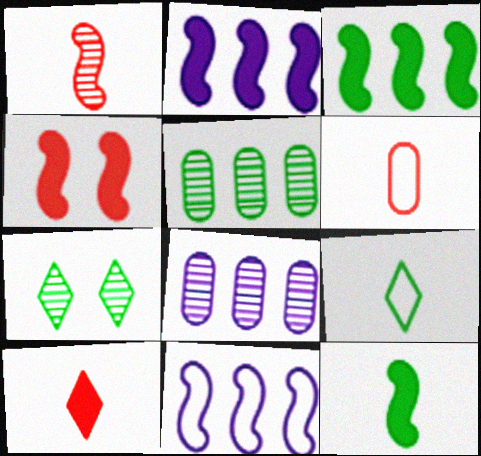[[1, 6, 10], 
[1, 7, 8], 
[2, 4, 12], 
[2, 6, 7], 
[4, 8, 9]]